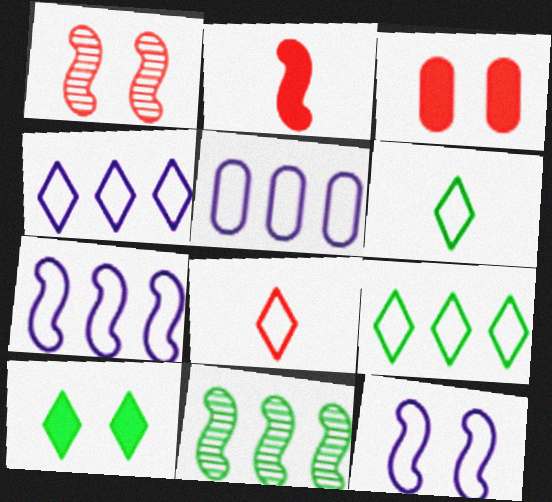[[2, 11, 12], 
[4, 5, 7]]